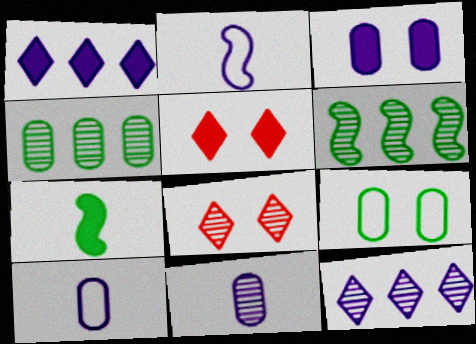[[2, 3, 12], 
[2, 4, 5], 
[5, 6, 10], 
[6, 8, 11]]